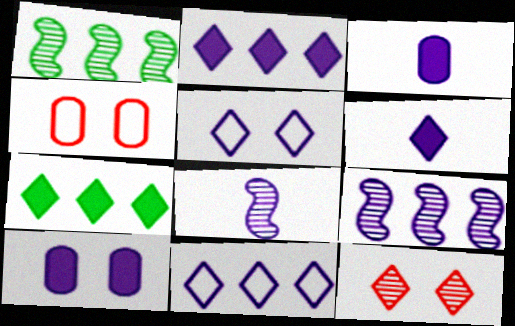[[1, 4, 6], 
[3, 5, 9], 
[4, 7, 8], 
[8, 10, 11]]